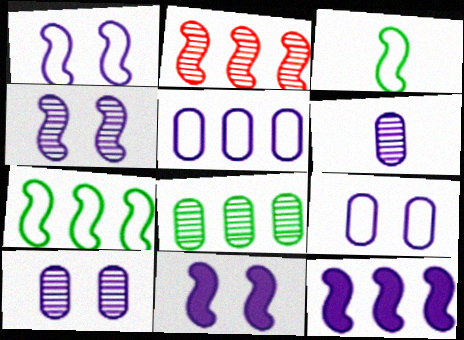[[1, 4, 11], 
[2, 3, 11], 
[2, 7, 12]]